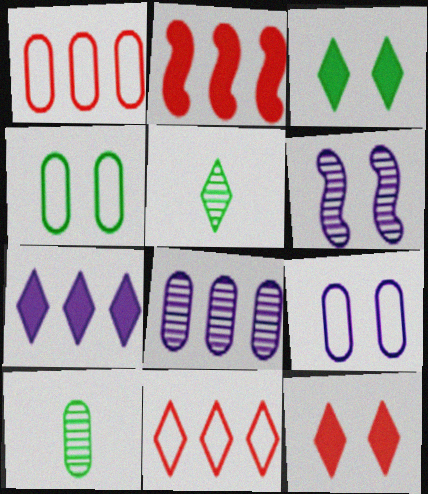[[2, 5, 9], 
[4, 6, 12]]